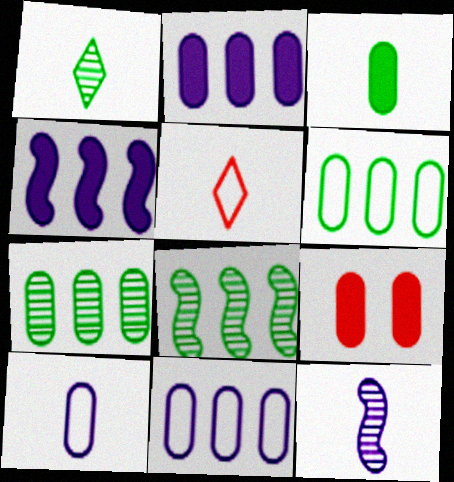[[2, 3, 9], 
[3, 5, 12], 
[7, 9, 10]]